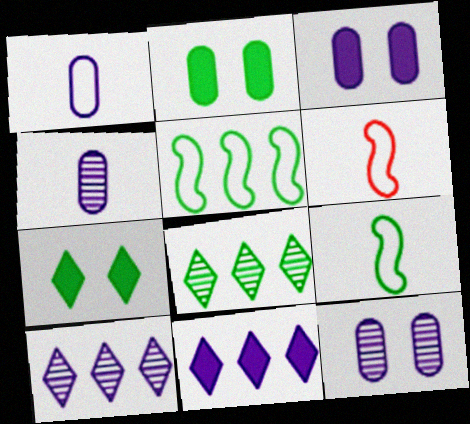[[2, 6, 10], 
[2, 8, 9], 
[3, 6, 8]]